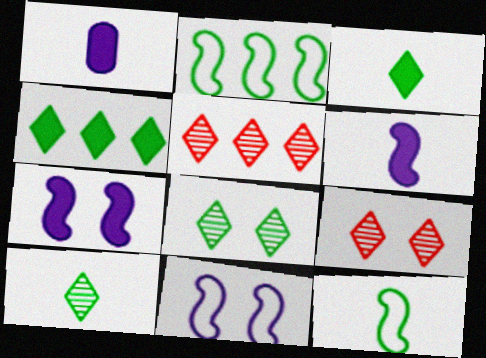[[1, 2, 9]]